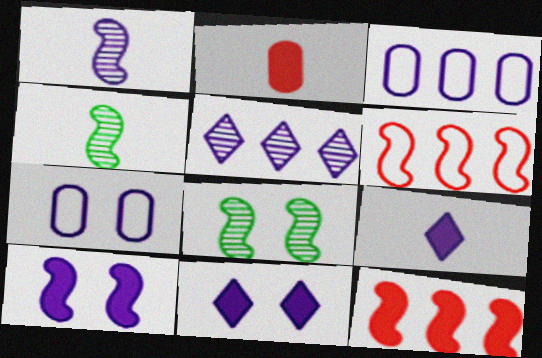[[1, 3, 11], 
[4, 6, 10]]